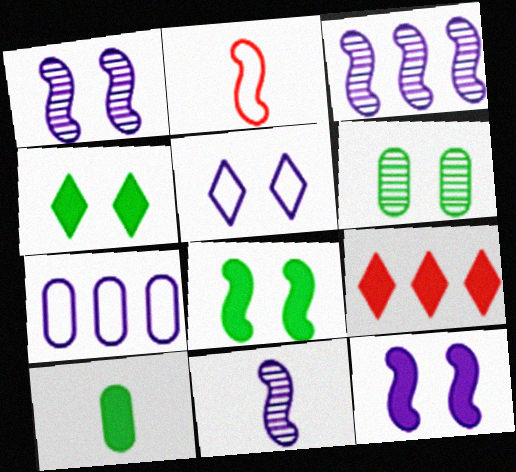[[1, 3, 11], 
[2, 3, 8], 
[9, 10, 12]]